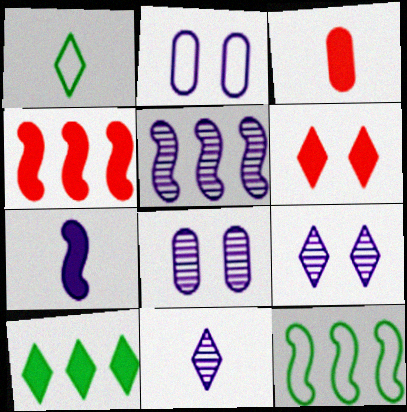[[1, 4, 8], 
[3, 4, 6], 
[3, 9, 12], 
[4, 5, 12], 
[5, 8, 11]]